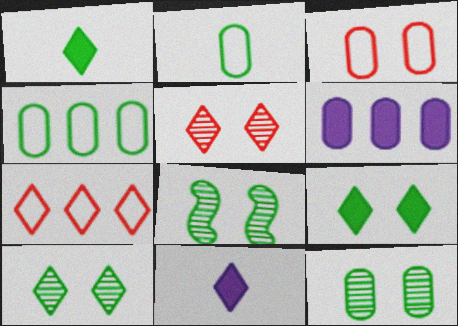[[1, 4, 8], 
[7, 10, 11], 
[8, 10, 12]]